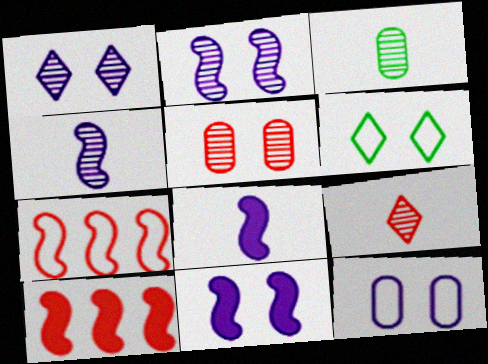[[1, 11, 12], 
[3, 4, 9], 
[5, 6, 11]]